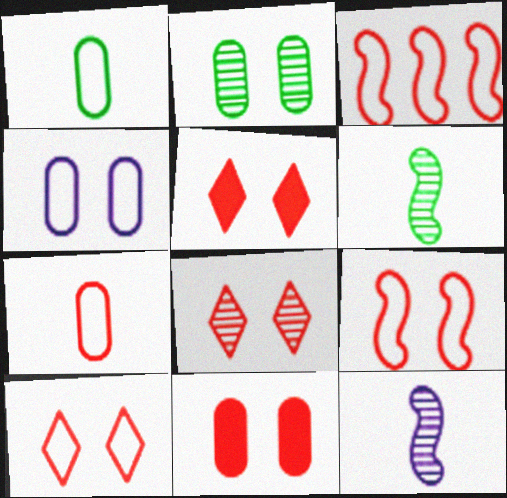[[2, 4, 11], 
[3, 7, 10], 
[5, 8, 10], 
[8, 9, 11]]